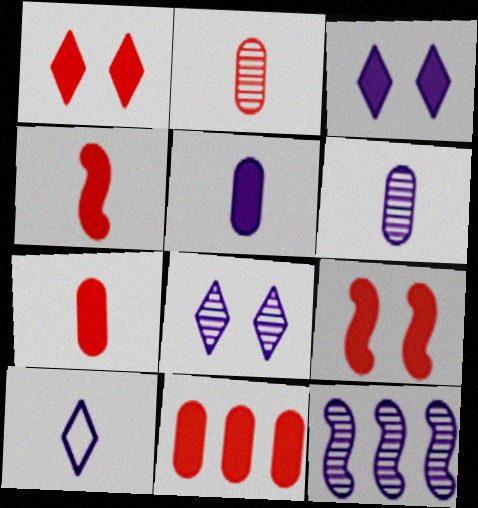[[1, 4, 11], 
[6, 8, 12]]